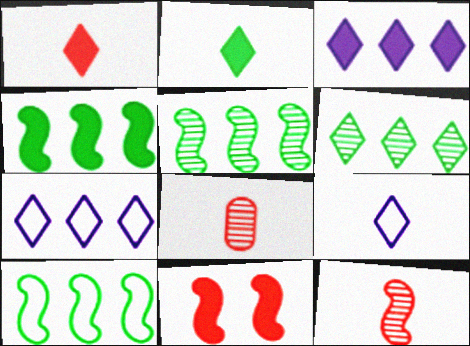[[4, 5, 10]]